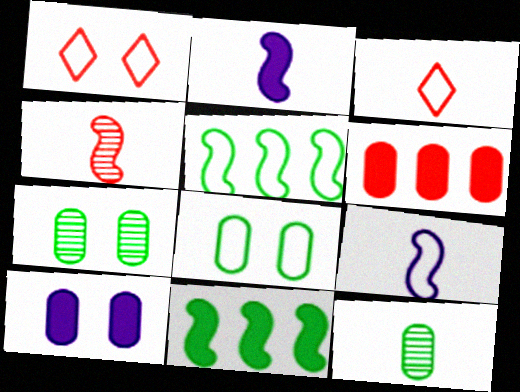[[1, 4, 6], 
[2, 3, 12]]